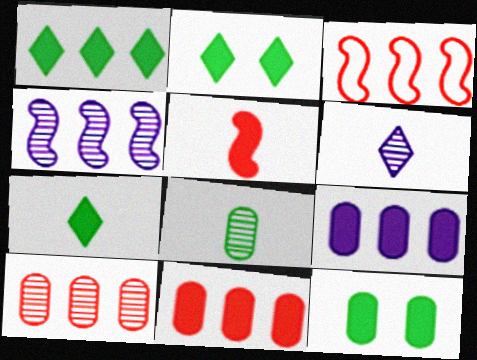[[1, 2, 7], 
[2, 5, 9], 
[3, 6, 12]]